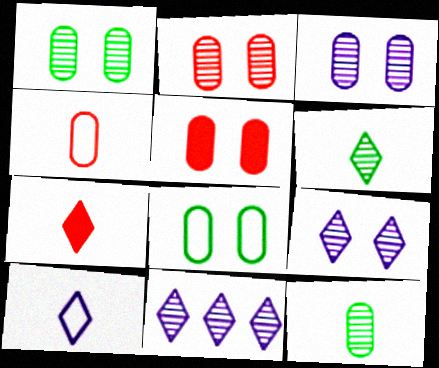[[1, 2, 3], 
[3, 5, 8], 
[6, 7, 10]]